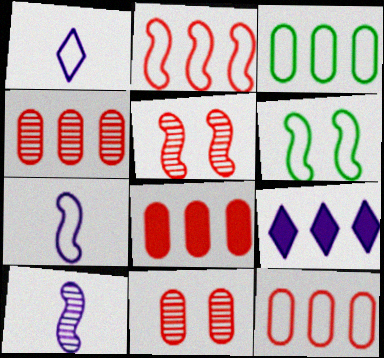[[1, 6, 12], 
[2, 6, 7], 
[4, 8, 12]]